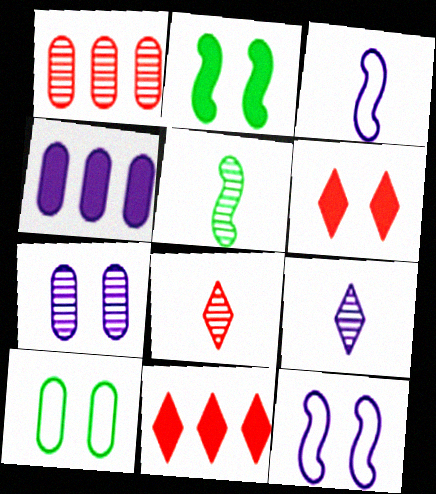[[4, 9, 12]]